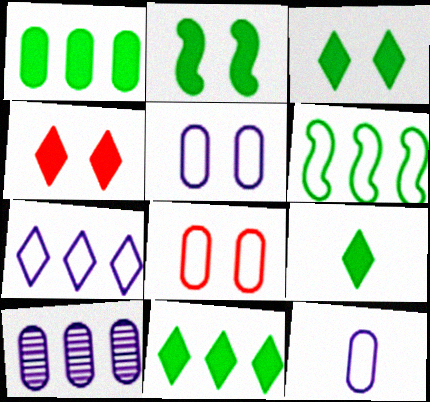[[1, 2, 9], 
[3, 9, 11]]